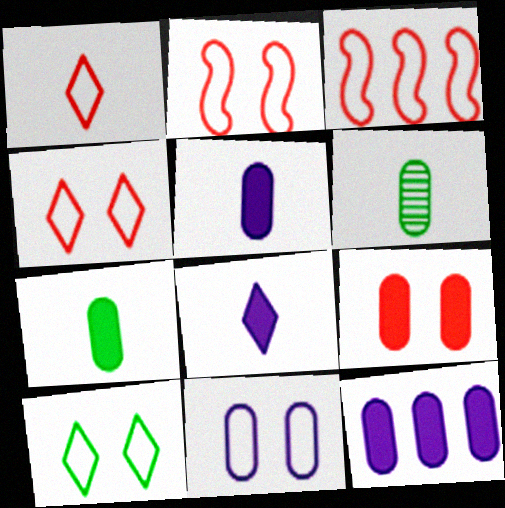[[2, 10, 11], 
[7, 9, 12]]